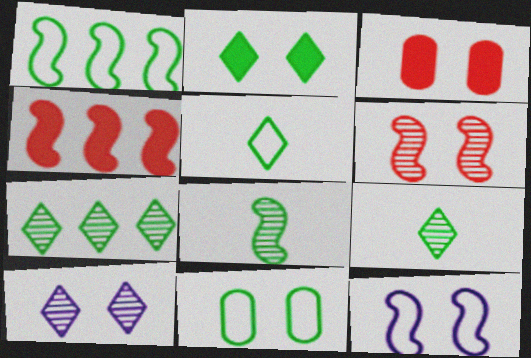[[1, 5, 11], 
[2, 5, 7], 
[4, 8, 12]]